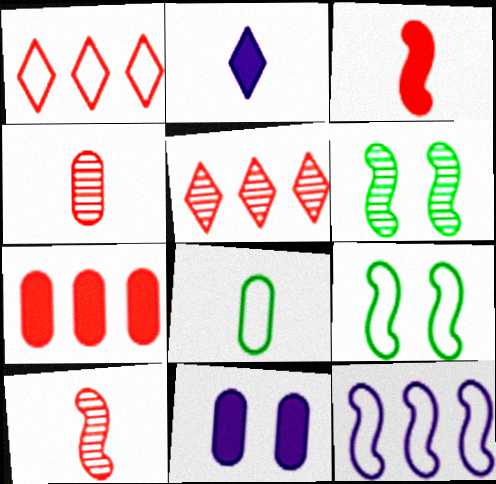[[2, 8, 10], 
[3, 6, 12]]